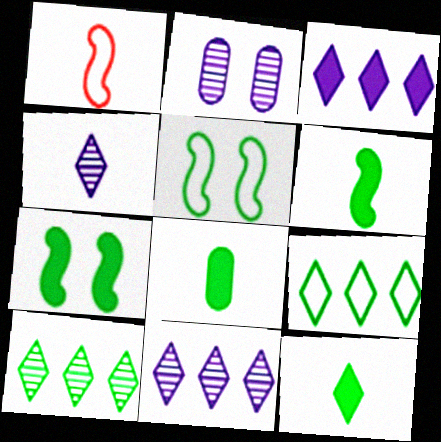[[1, 4, 8], 
[5, 8, 10], 
[6, 8, 12]]